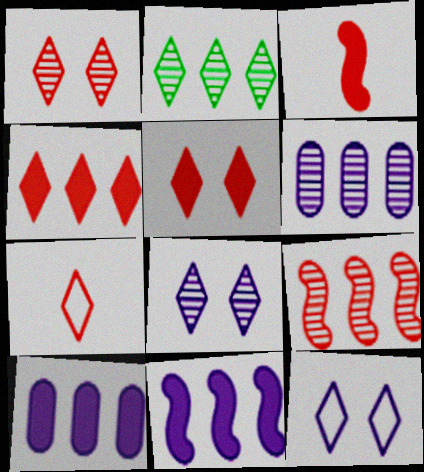[[1, 4, 7], 
[2, 6, 9]]